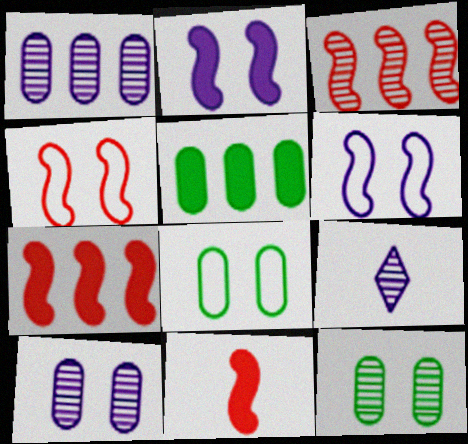[[3, 4, 11], 
[3, 9, 12], 
[4, 5, 9], 
[7, 8, 9]]